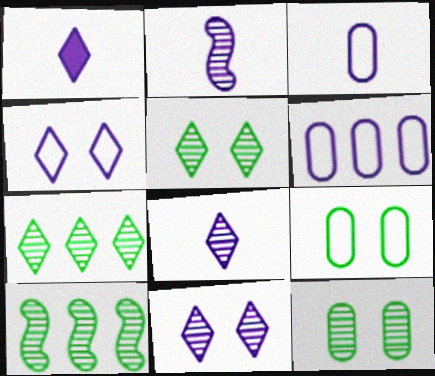[[1, 2, 3]]